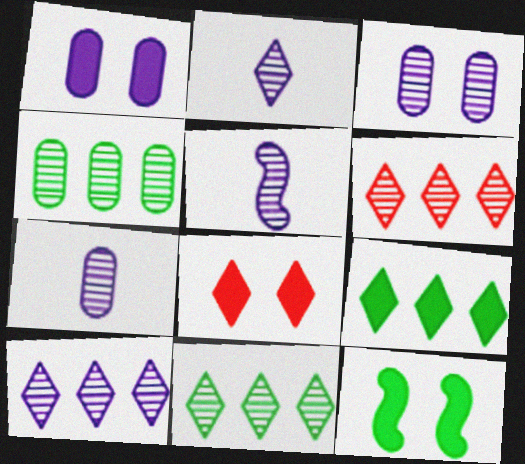[[1, 8, 12], 
[2, 5, 7], 
[3, 5, 10], 
[6, 10, 11]]